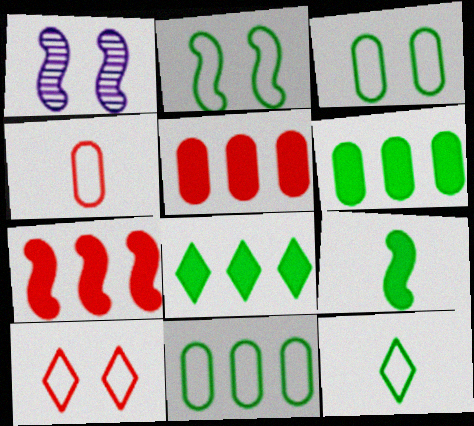[[1, 4, 8], 
[1, 5, 12], 
[2, 11, 12]]